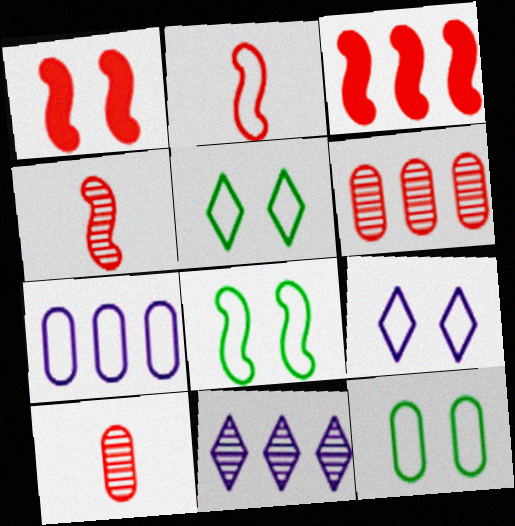[[2, 5, 7], 
[5, 8, 12]]